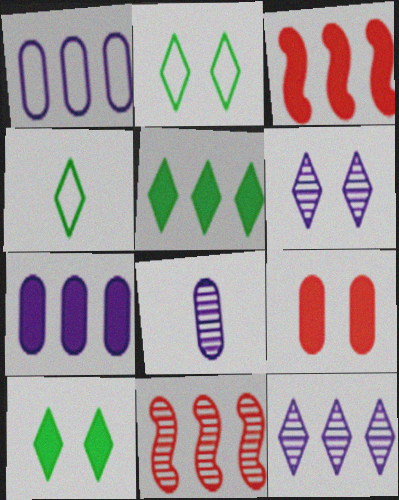[[1, 5, 11], 
[2, 3, 8], 
[3, 5, 7]]